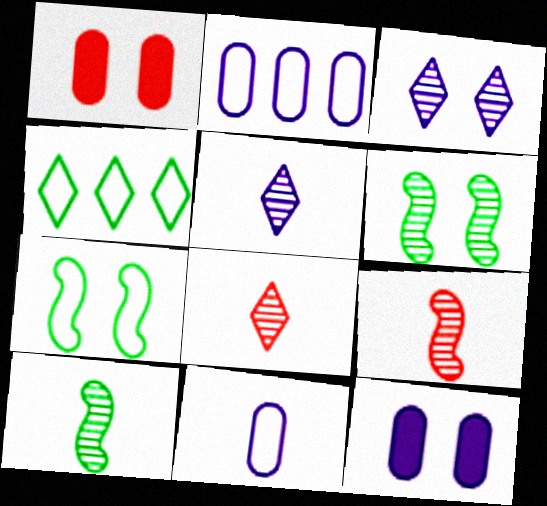[[1, 3, 7], 
[4, 9, 12]]